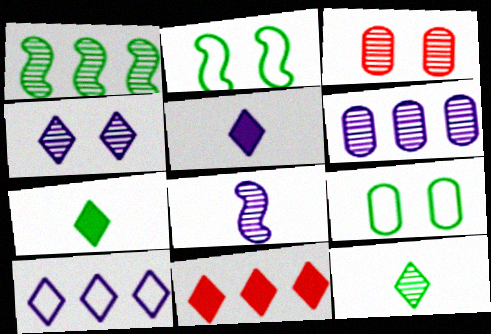[[1, 7, 9], 
[4, 5, 10], 
[4, 6, 8], 
[8, 9, 11]]